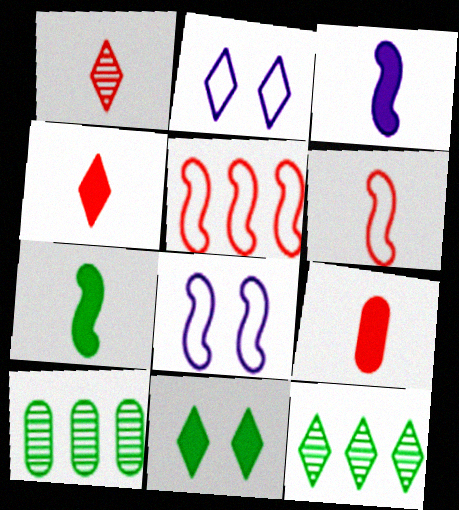[[1, 6, 9], 
[2, 4, 12], 
[4, 8, 10], 
[8, 9, 12]]